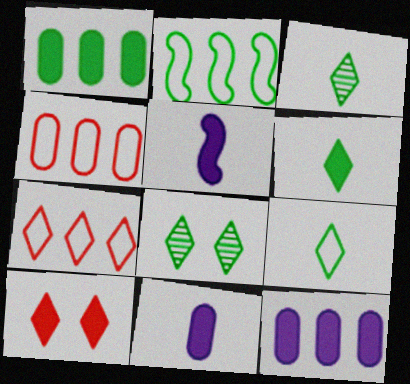[[1, 5, 10], 
[3, 6, 9], 
[4, 5, 8]]